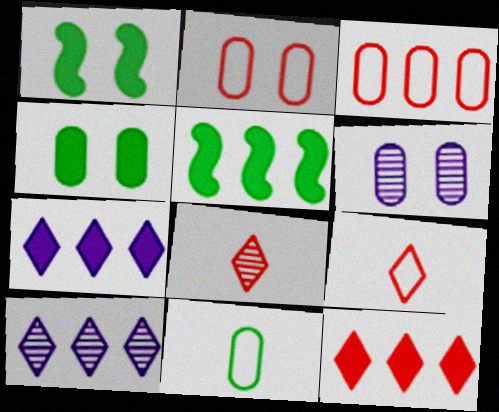[[2, 4, 6], 
[3, 5, 10], 
[5, 6, 9]]